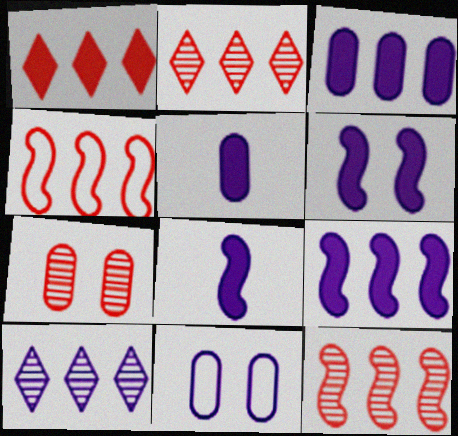[[6, 8, 9], 
[8, 10, 11]]